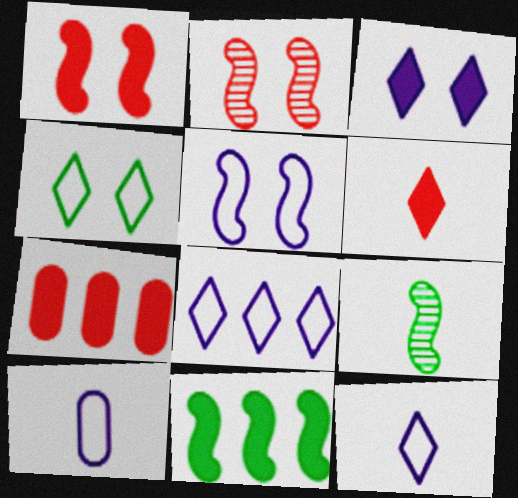[[1, 6, 7], 
[5, 8, 10], 
[6, 9, 10]]